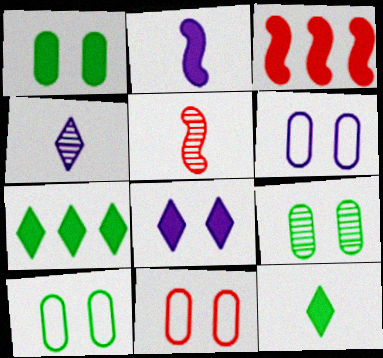[[1, 9, 10], 
[3, 4, 10], 
[5, 6, 7], 
[6, 10, 11]]